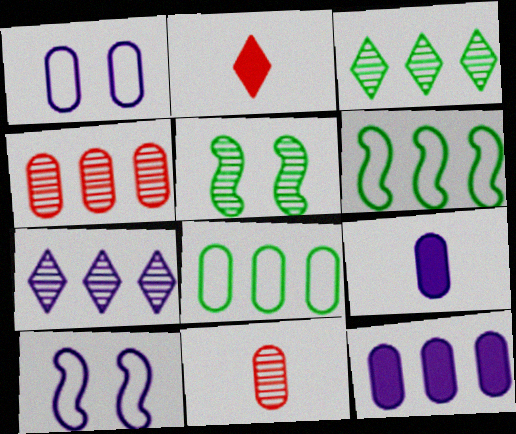[[4, 8, 12], 
[5, 7, 11], 
[7, 9, 10]]